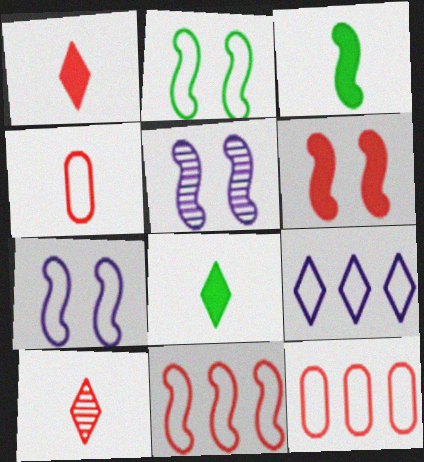[[2, 4, 9], 
[2, 5, 6], 
[3, 5, 11], 
[5, 8, 12], 
[6, 10, 12]]